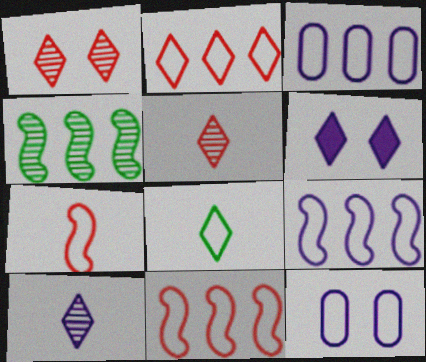[[8, 11, 12]]